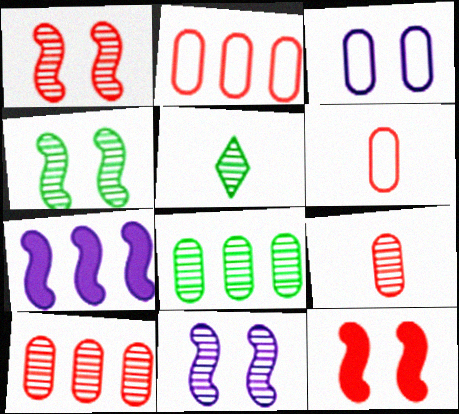[[1, 4, 11], 
[4, 5, 8], 
[5, 10, 11]]